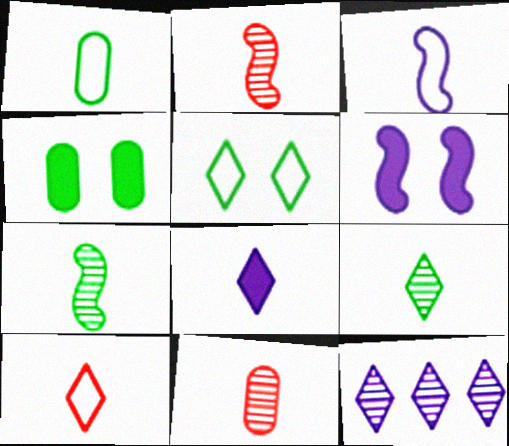[[1, 2, 8], 
[1, 3, 10], 
[8, 9, 10]]